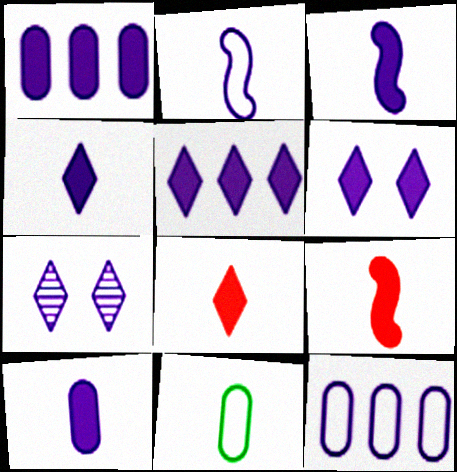[[1, 2, 7], 
[1, 3, 6], 
[3, 4, 10], 
[3, 7, 12], 
[4, 5, 6]]